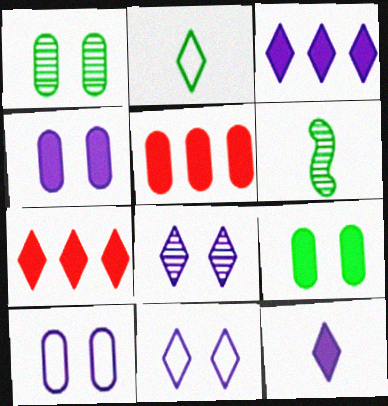[[2, 7, 8], 
[5, 6, 11], 
[6, 7, 10]]